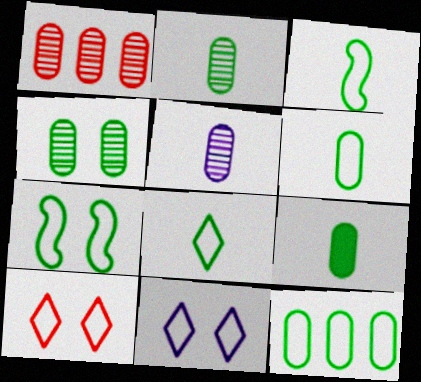[[1, 4, 5], 
[2, 6, 9], 
[3, 6, 8], 
[4, 9, 12], 
[7, 8, 12]]